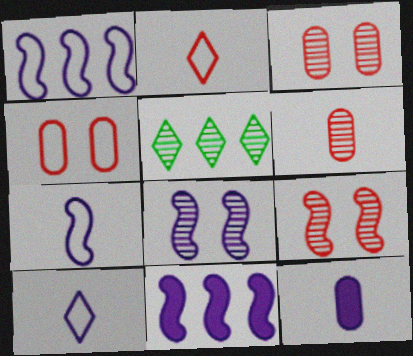[[5, 6, 8], 
[7, 8, 11]]